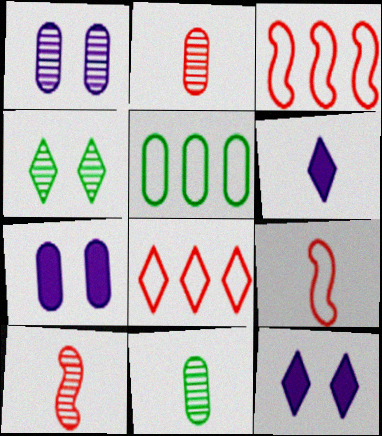[[2, 5, 7], 
[3, 11, 12], 
[4, 6, 8], 
[5, 10, 12], 
[6, 9, 11]]